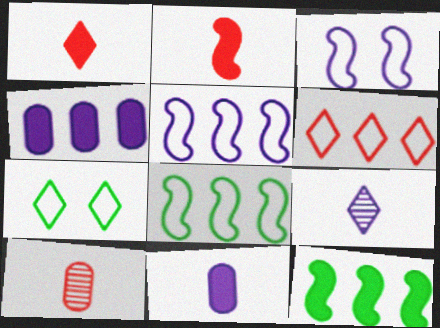[[3, 4, 9]]